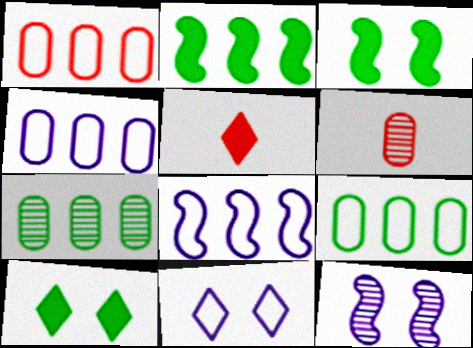[[1, 4, 9], 
[2, 6, 11], 
[5, 9, 12], 
[6, 8, 10]]